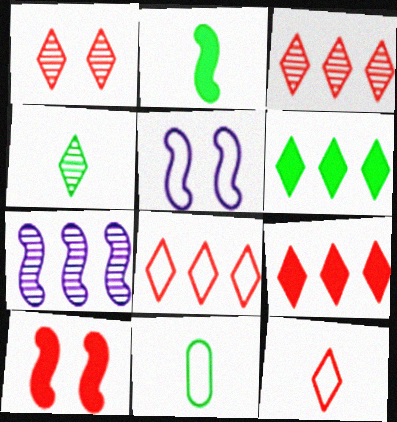[[1, 9, 12], 
[2, 4, 11], 
[3, 8, 9], 
[5, 8, 11]]